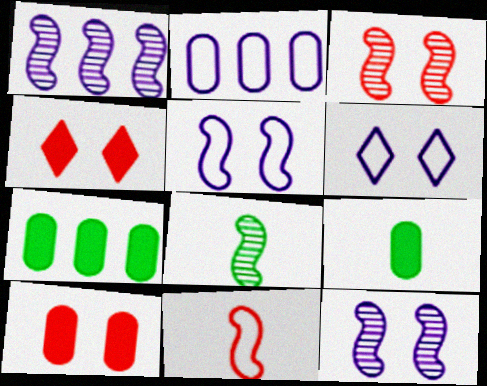[[1, 3, 8], 
[2, 4, 8]]